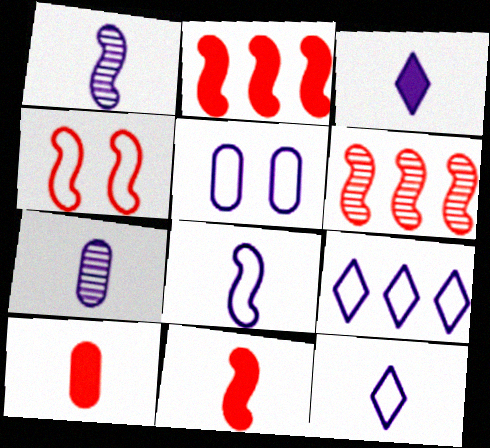[[3, 7, 8], 
[4, 6, 11], 
[5, 8, 9]]